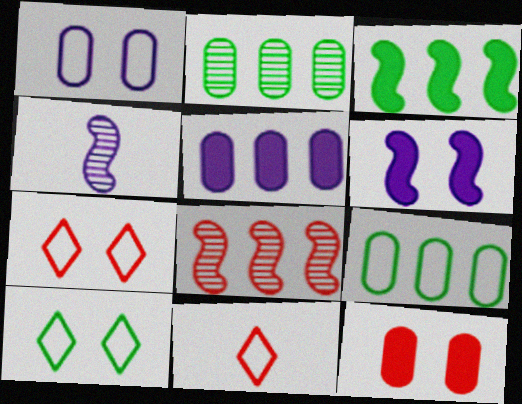[[2, 6, 11], 
[8, 11, 12]]